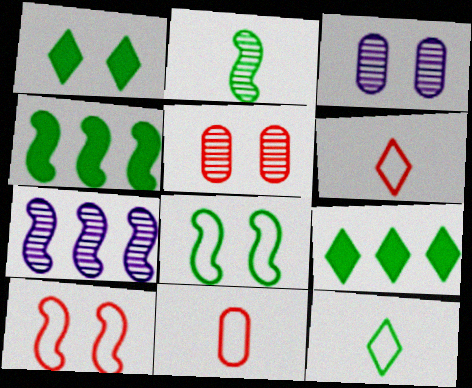[[1, 3, 10], 
[1, 7, 11], 
[2, 4, 8], 
[3, 4, 6]]